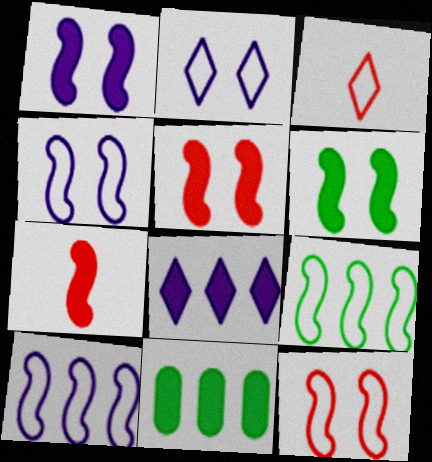[[1, 5, 6]]